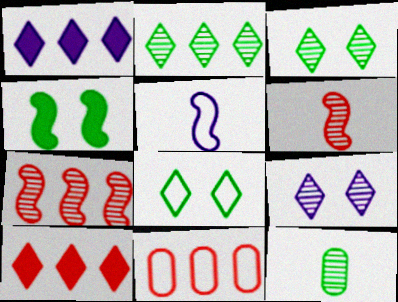[[4, 5, 7], 
[5, 8, 11], 
[7, 9, 12], 
[7, 10, 11]]